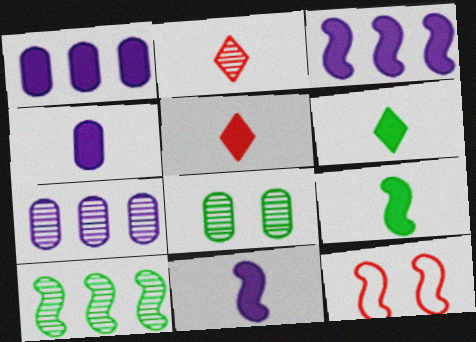[[4, 5, 9], 
[6, 7, 12], 
[10, 11, 12]]